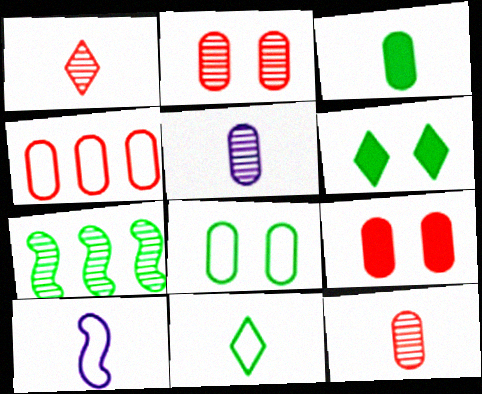[[1, 3, 10], 
[4, 9, 12]]